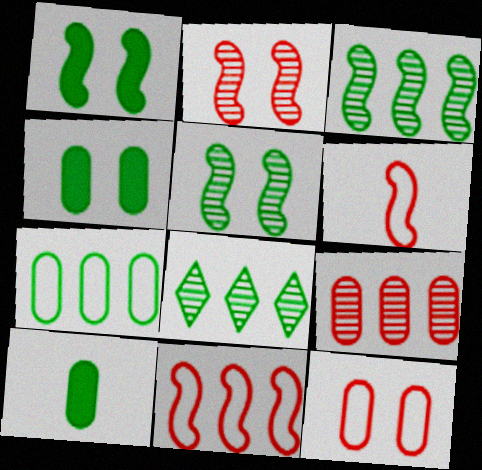[]